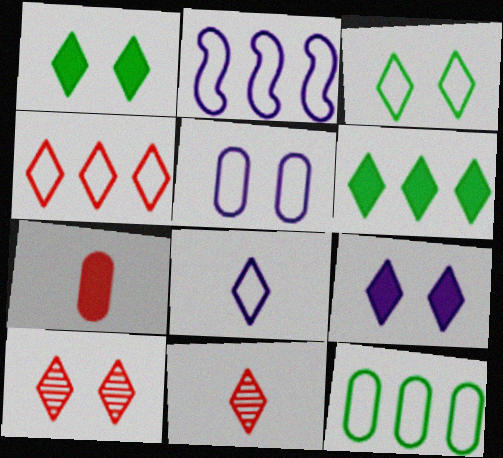[[2, 4, 12], 
[2, 5, 8], 
[3, 4, 8], 
[3, 9, 10], 
[6, 8, 10]]